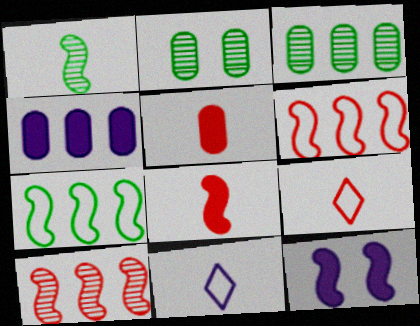[[1, 5, 11], 
[1, 6, 12], 
[3, 9, 12]]